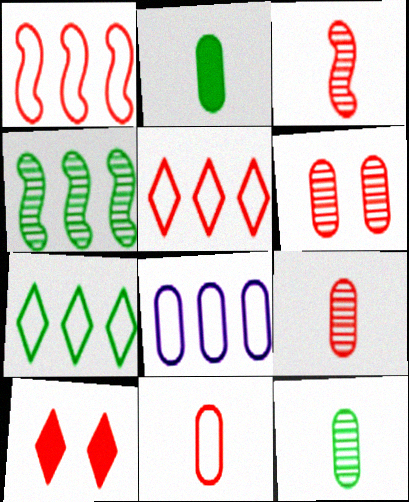[[1, 7, 8], 
[1, 9, 10], 
[2, 6, 8]]